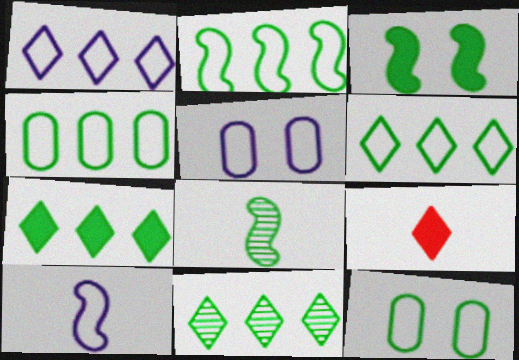[[1, 5, 10], 
[2, 3, 8], 
[2, 4, 6], 
[6, 7, 11], 
[7, 8, 12]]